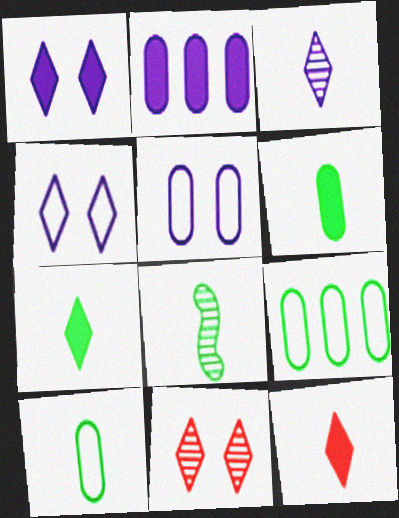[[7, 8, 10]]